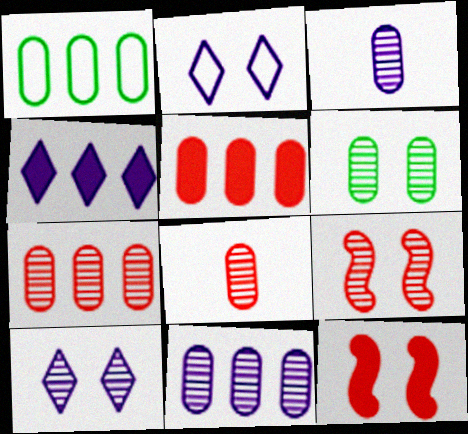[[1, 5, 11], 
[2, 6, 12], 
[3, 6, 7], 
[6, 8, 11], 
[6, 9, 10]]